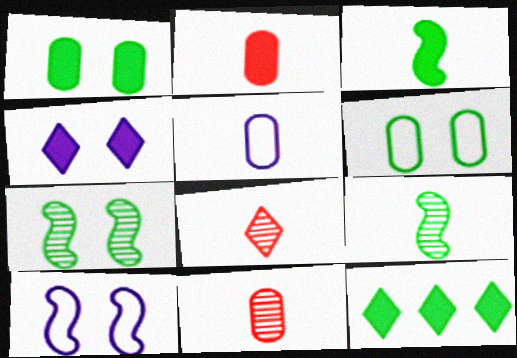[[1, 3, 12], 
[3, 5, 8], 
[6, 9, 12], 
[10, 11, 12]]